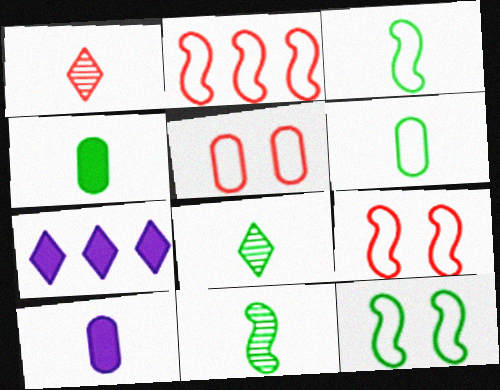[[1, 3, 10], 
[3, 4, 8], 
[5, 7, 11]]